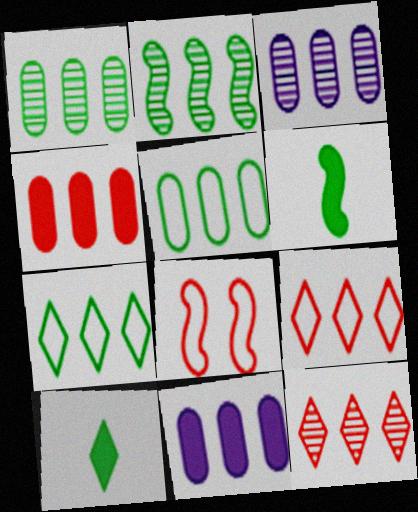[[2, 3, 12], 
[2, 9, 11], 
[3, 4, 5], 
[3, 8, 10]]